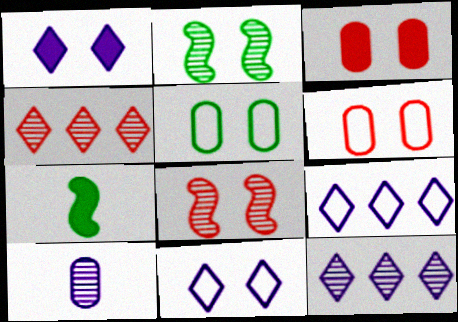[[1, 2, 6], 
[1, 5, 8], 
[2, 3, 11], 
[2, 4, 10], 
[6, 7, 12]]